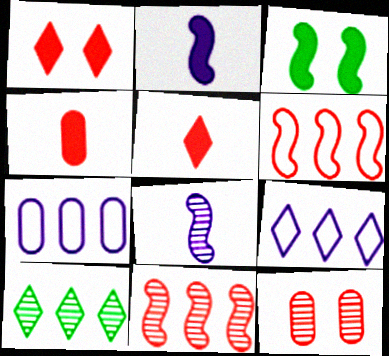[[3, 6, 8], 
[5, 6, 12], 
[8, 10, 12]]